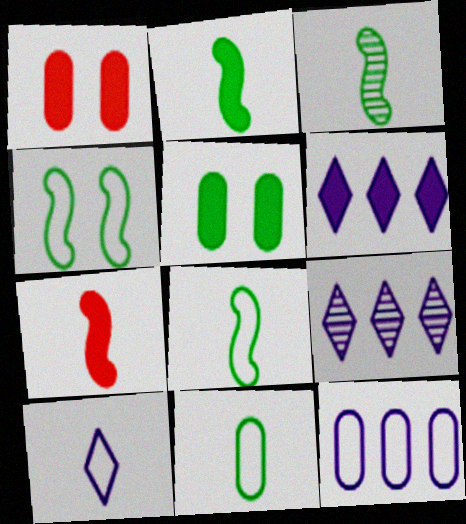[[1, 2, 6], 
[1, 8, 9], 
[2, 3, 8], 
[5, 6, 7]]